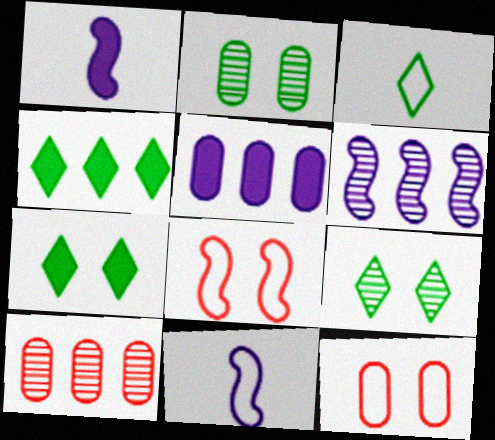[[3, 4, 9], 
[7, 10, 11]]